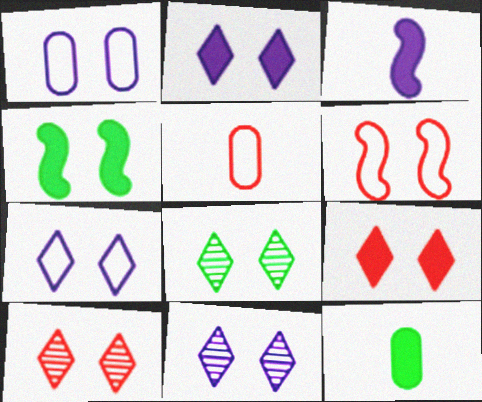[[1, 4, 10], 
[2, 7, 11], 
[7, 8, 9], 
[8, 10, 11]]